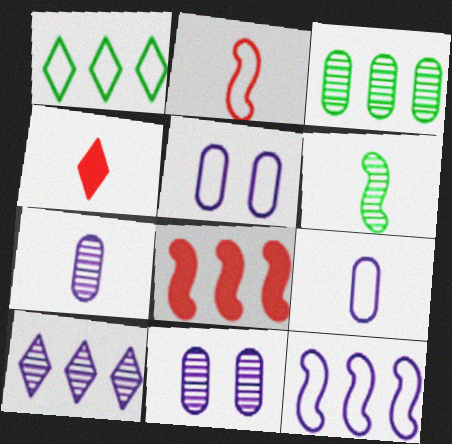[[1, 2, 5], 
[4, 6, 9]]